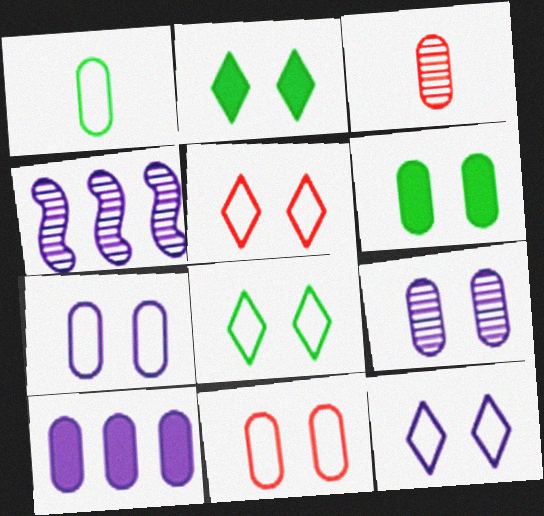[[5, 8, 12], 
[6, 9, 11]]